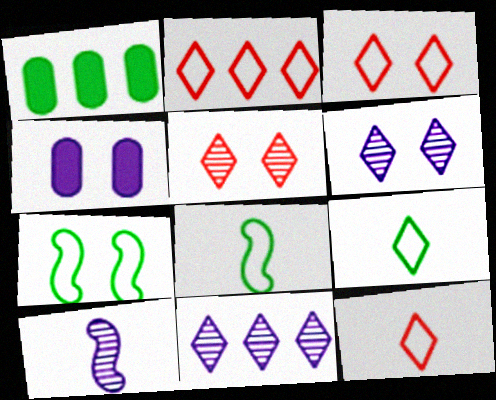[[1, 3, 10], 
[2, 3, 12], 
[4, 5, 7]]